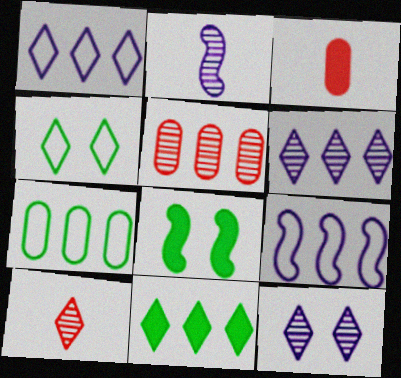[[5, 9, 11]]